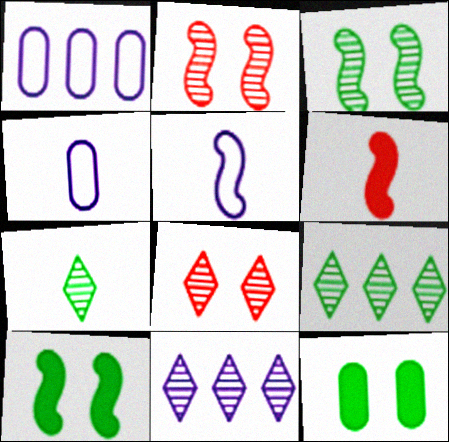[[4, 6, 7], 
[7, 8, 11]]